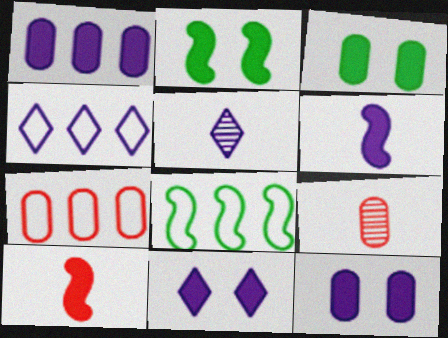[[1, 6, 11], 
[2, 4, 9], 
[2, 5, 7], 
[4, 5, 11], 
[4, 7, 8], 
[8, 9, 11]]